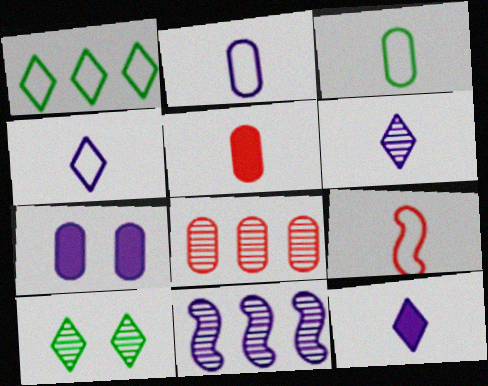[[3, 4, 9], 
[3, 7, 8], 
[4, 6, 12], 
[4, 7, 11]]